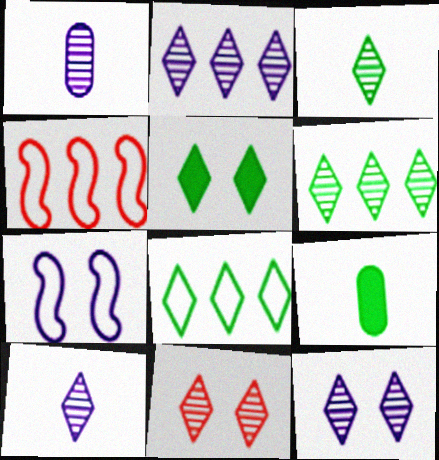[[1, 4, 5], 
[2, 3, 11], 
[2, 10, 12], 
[3, 5, 8], 
[4, 9, 12], 
[6, 10, 11]]